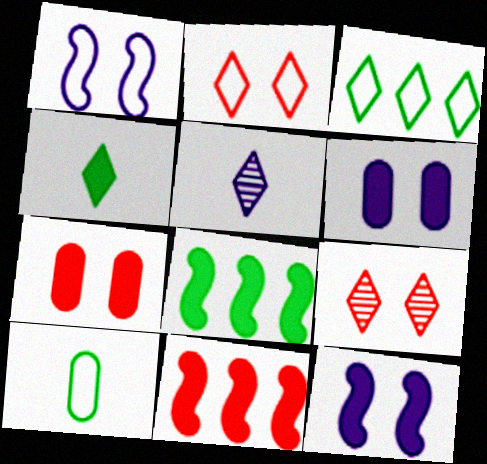[[4, 6, 11]]